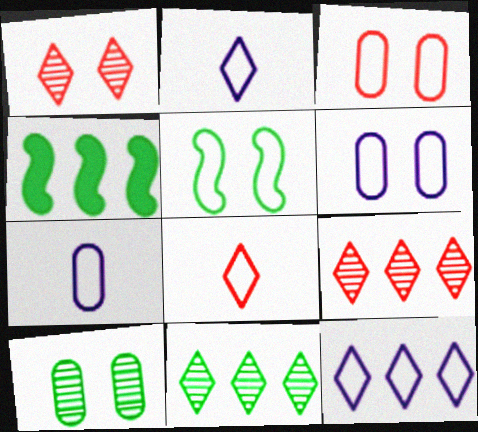[[1, 4, 7]]